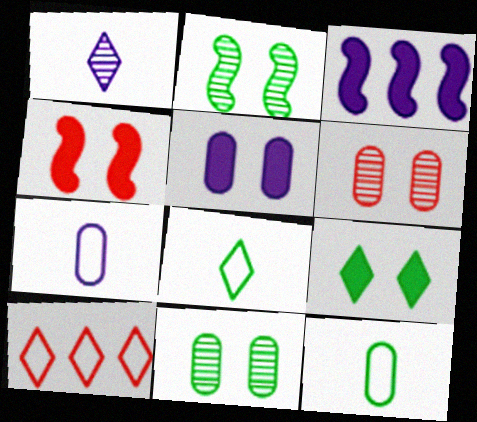[[1, 9, 10], 
[3, 6, 8], 
[4, 5, 9]]